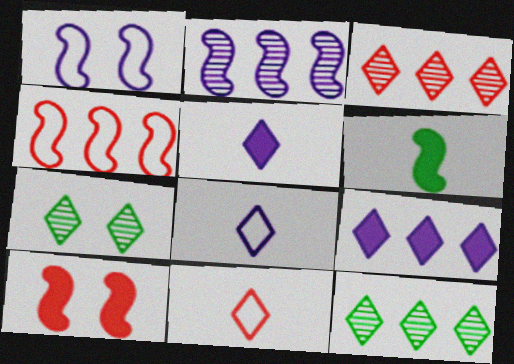[[7, 9, 11]]